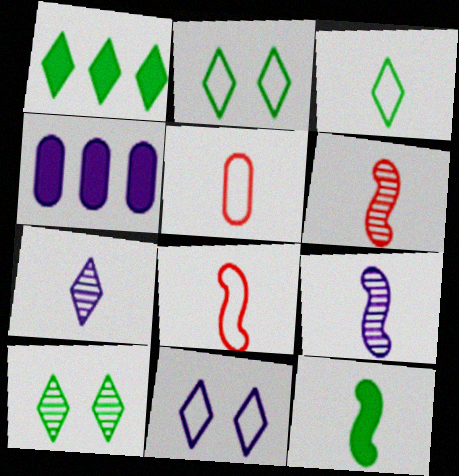[[1, 3, 10], 
[2, 4, 6], 
[4, 8, 10], 
[4, 9, 11], 
[5, 7, 12], 
[8, 9, 12]]